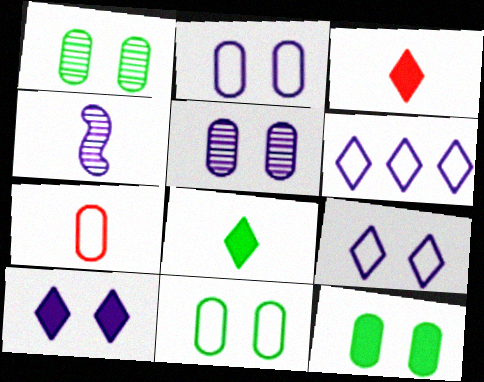[[1, 11, 12], 
[4, 7, 8]]